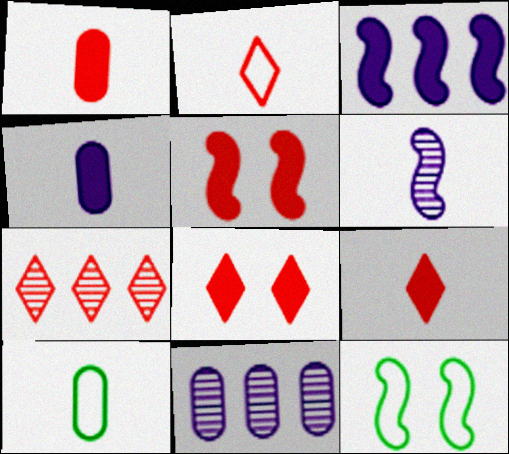[[2, 7, 8], 
[4, 7, 12], 
[6, 9, 10], 
[9, 11, 12]]